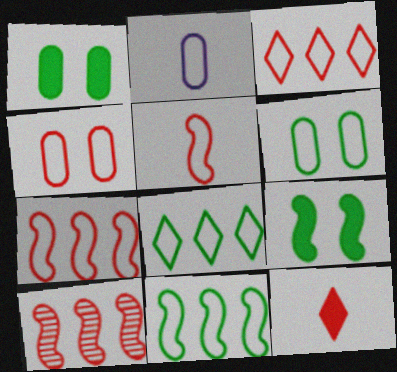[[3, 4, 5], 
[4, 10, 12]]